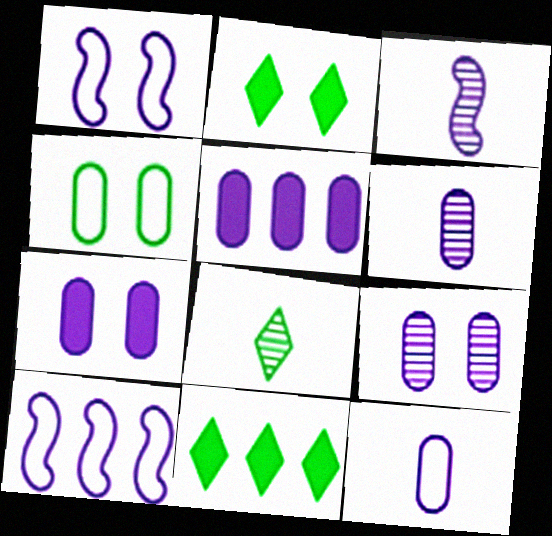[[5, 9, 12]]